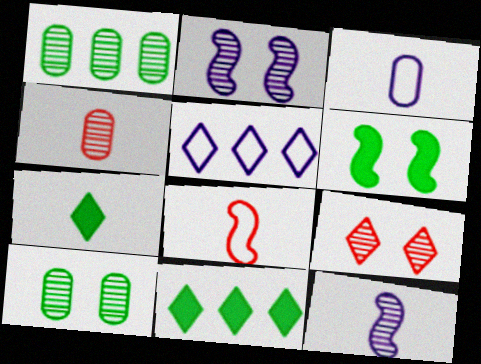[[1, 9, 12], 
[2, 9, 10], 
[4, 5, 6], 
[5, 7, 9]]